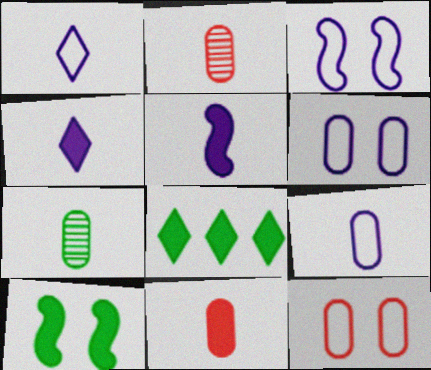[[2, 3, 8], 
[7, 9, 11]]